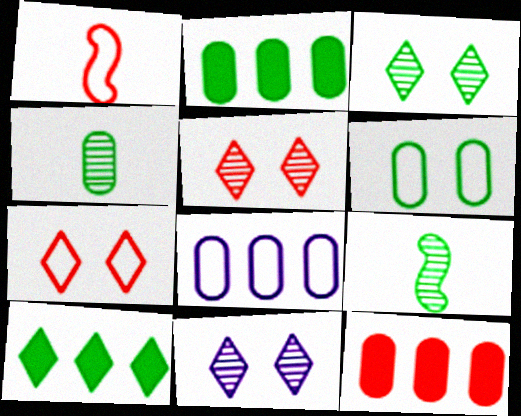[[1, 2, 11], 
[1, 5, 12], 
[2, 4, 6], 
[3, 5, 11], 
[6, 9, 10]]